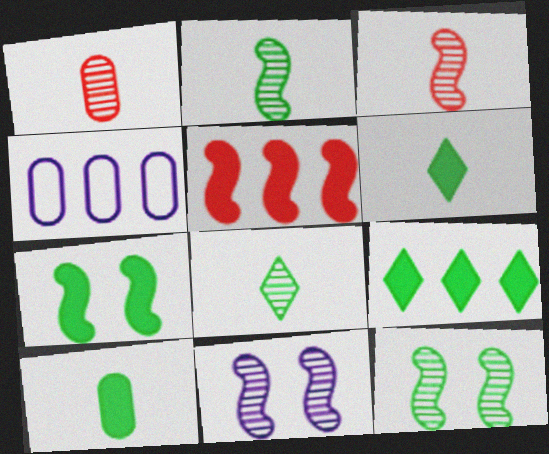[[7, 9, 10]]